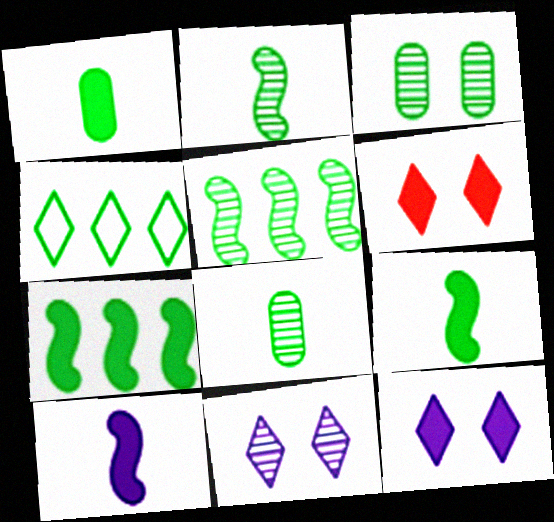[[3, 4, 9]]